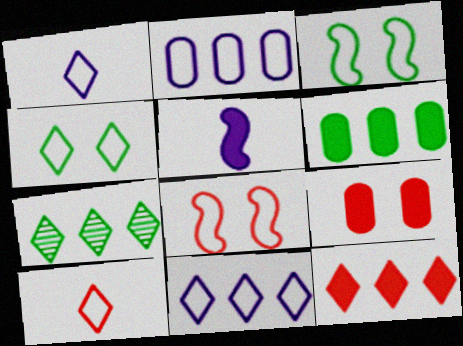[[2, 3, 10], 
[4, 10, 11], 
[7, 11, 12]]